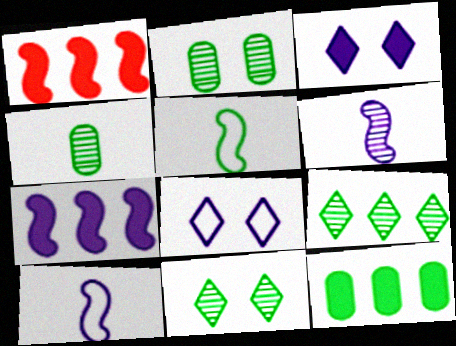[[1, 4, 8], 
[5, 11, 12]]